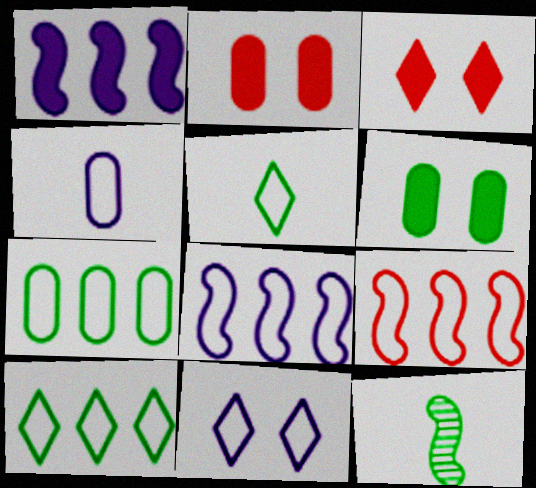[[4, 8, 11], 
[6, 10, 12]]